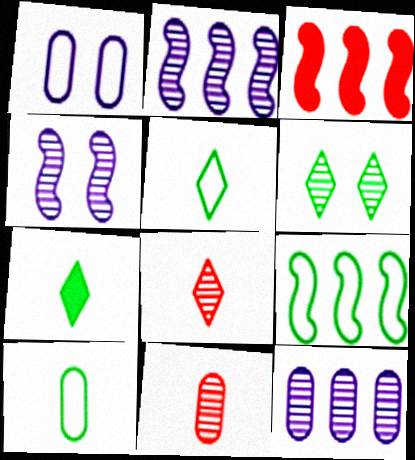[[2, 3, 9], 
[2, 6, 11]]